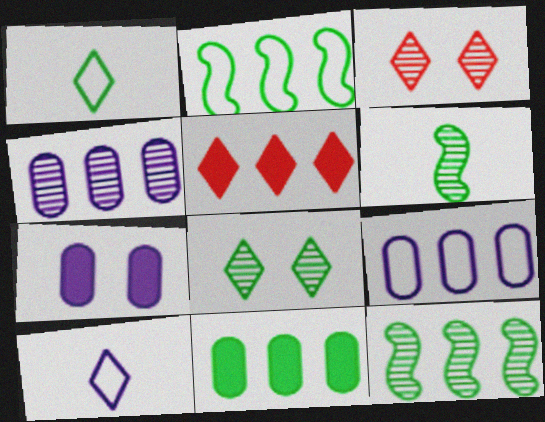[[2, 4, 5], 
[3, 4, 6], 
[5, 8, 10], 
[5, 9, 12]]